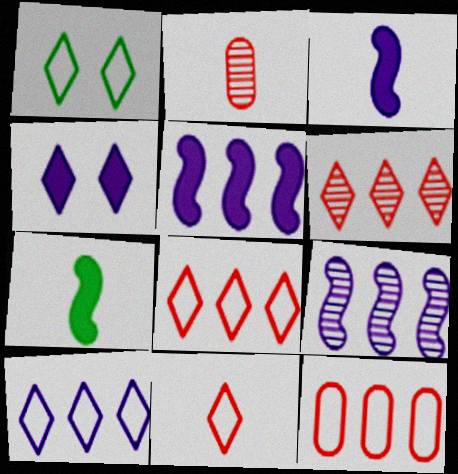[[1, 2, 5], 
[1, 10, 11]]